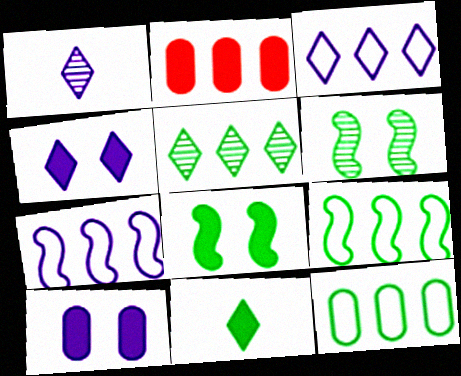[[1, 3, 4], 
[1, 7, 10], 
[2, 5, 7], 
[6, 11, 12]]